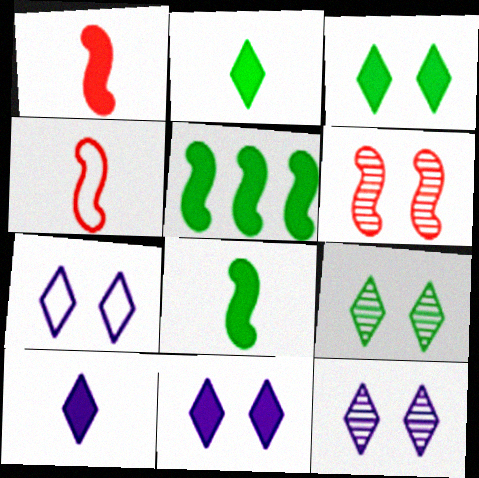[[7, 11, 12]]